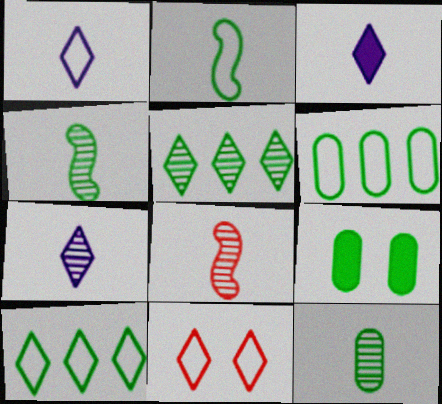[[1, 3, 7], 
[1, 10, 11], 
[2, 5, 9], 
[3, 5, 11], 
[4, 9, 10], 
[6, 9, 12], 
[7, 8, 12]]